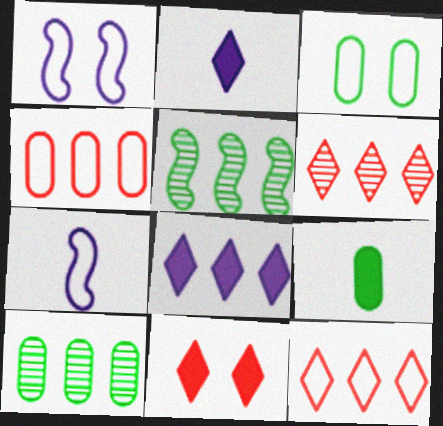[[1, 6, 9], 
[3, 7, 12], 
[3, 9, 10], 
[4, 5, 8], 
[7, 10, 11]]